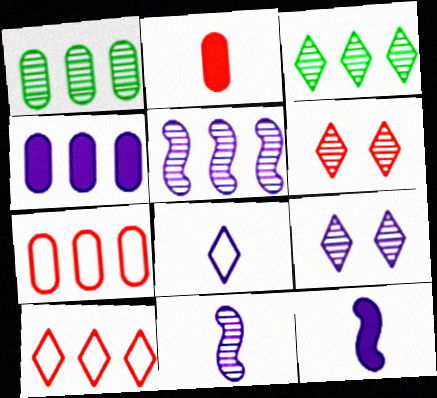[[1, 4, 7], 
[1, 6, 11]]